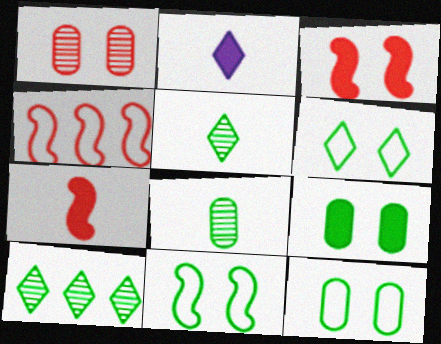[[6, 11, 12]]